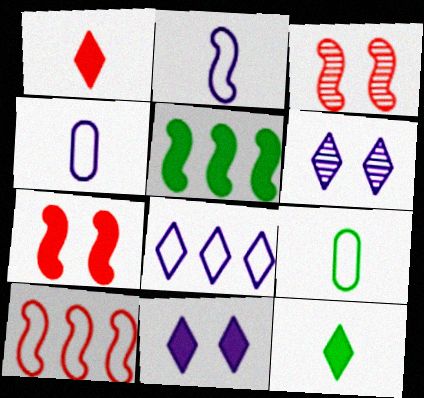[[2, 3, 5]]